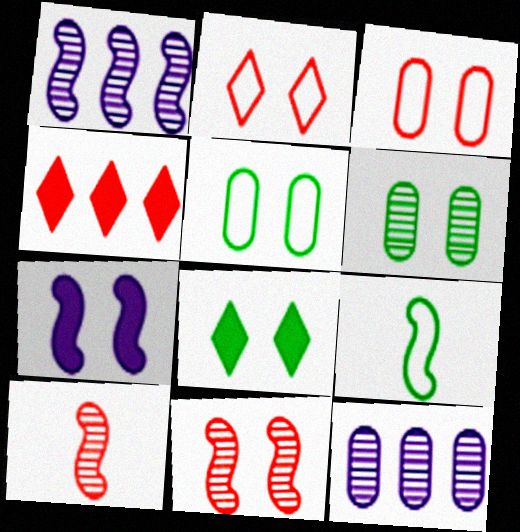[[2, 6, 7], 
[3, 4, 10]]